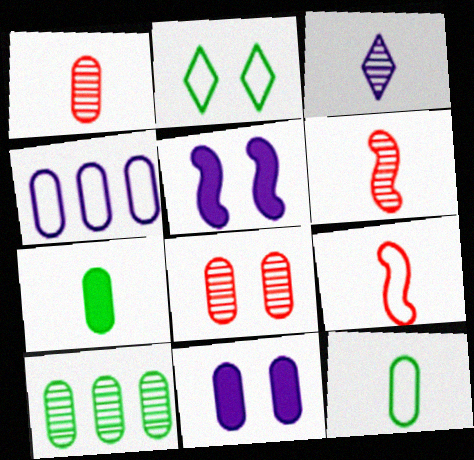[[2, 4, 9], 
[2, 5, 8], 
[3, 4, 5], 
[3, 7, 9], 
[4, 7, 8]]